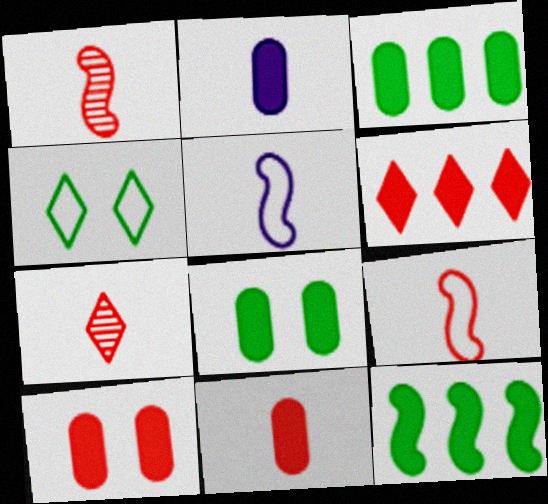[[2, 3, 10], 
[7, 9, 11]]